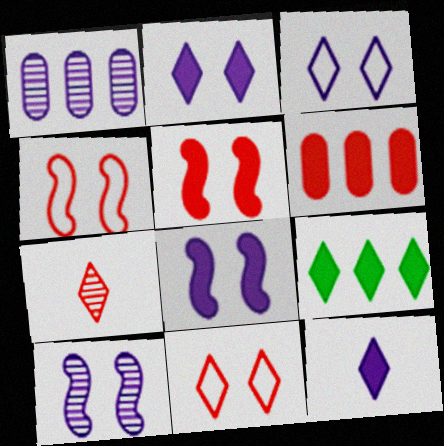[[3, 7, 9], 
[4, 6, 7]]